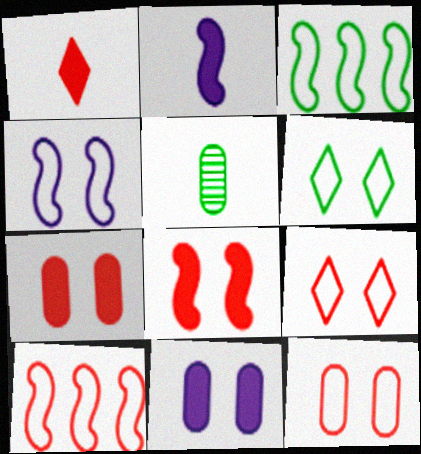[[4, 6, 12]]